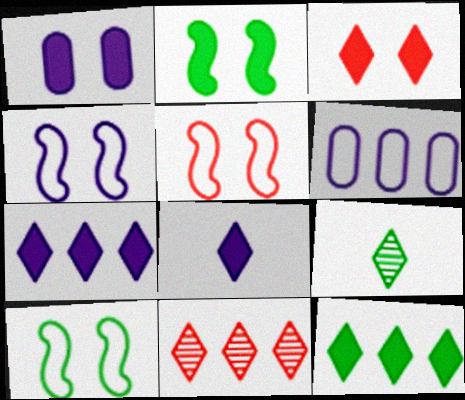[[1, 2, 3], 
[3, 8, 12], 
[4, 5, 10]]